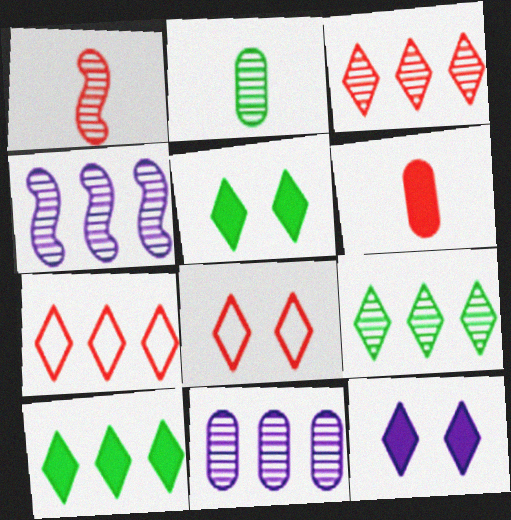[]